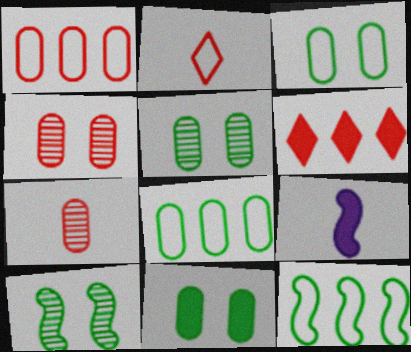[[3, 5, 11], 
[6, 9, 11]]